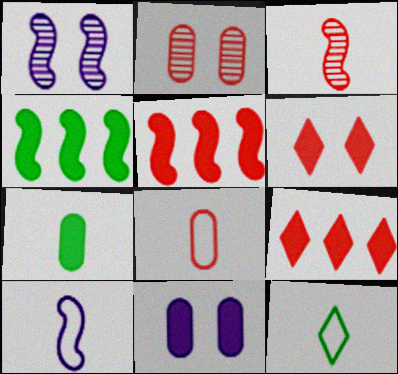[[8, 10, 12]]